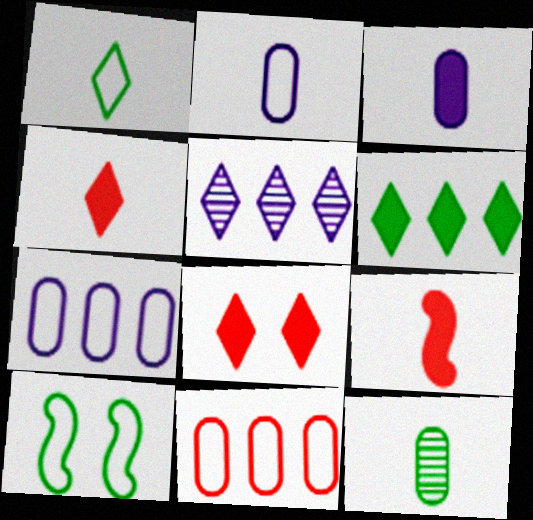[[1, 5, 8], 
[6, 10, 12]]